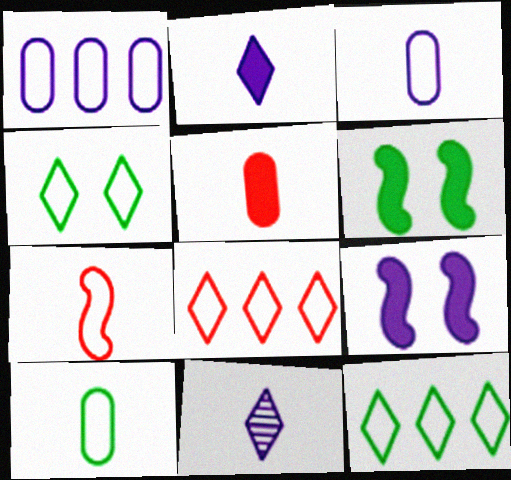[[1, 4, 7], 
[1, 9, 11]]